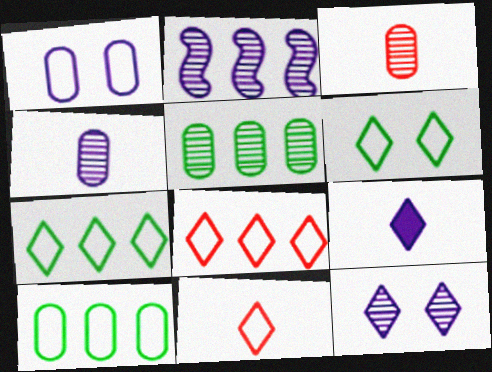[[1, 2, 9], 
[2, 4, 12]]